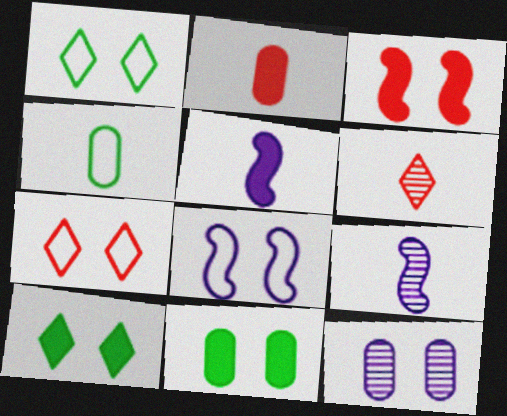[[1, 3, 12], 
[4, 5, 6]]